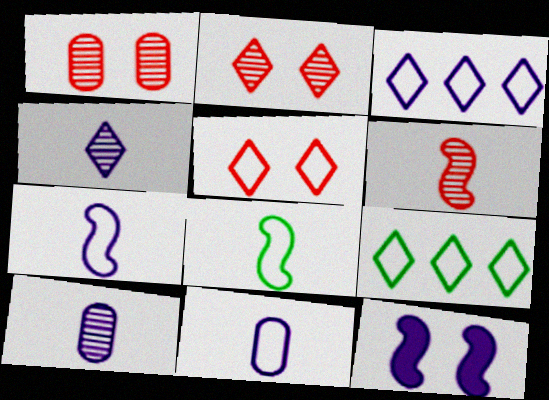[[3, 10, 12]]